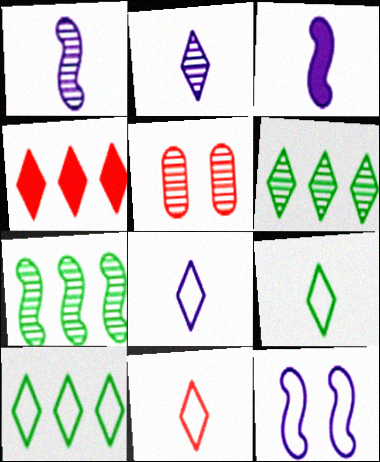[[1, 5, 6], 
[2, 5, 7], 
[3, 5, 10], 
[8, 9, 11]]